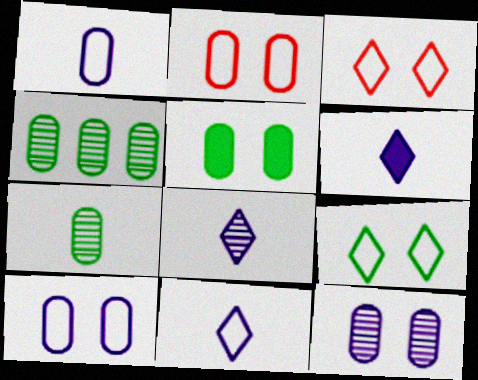[[2, 5, 12], 
[6, 8, 11]]